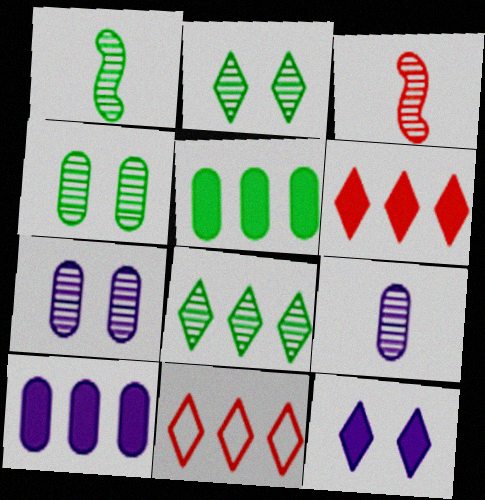[[1, 4, 8], 
[3, 7, 8]]